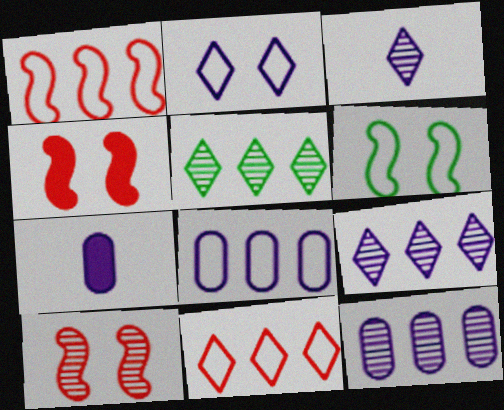[]